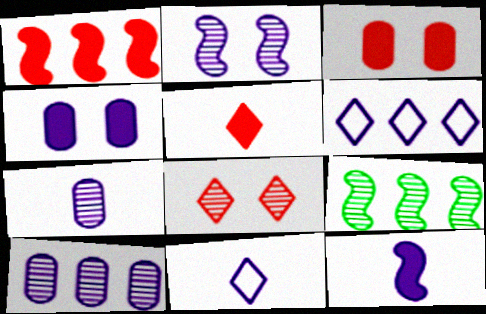[[1, 3, 5], 
[3, 9, 11], 
[7, 8, 9], 
[7, 11, 12]]